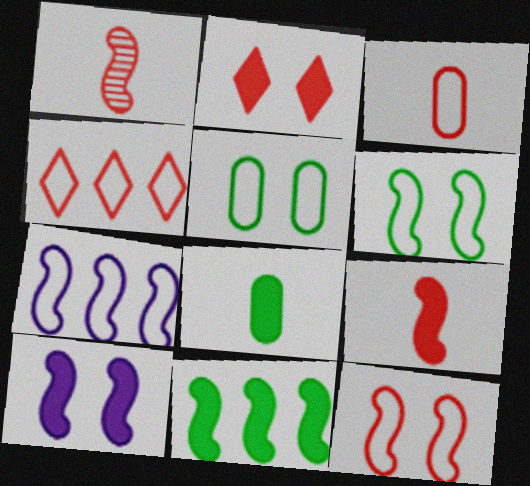[[3, 4, 12], 
[9, 10, 11]]